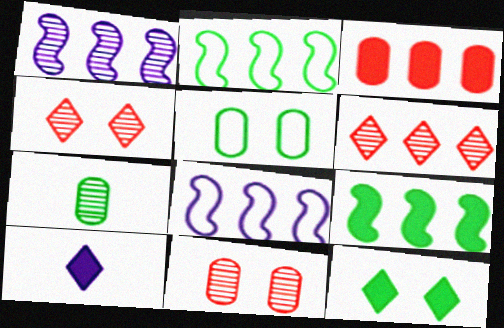[[1, 4, 7], 
[2, 7, 12], 
[2, 10, 11]]